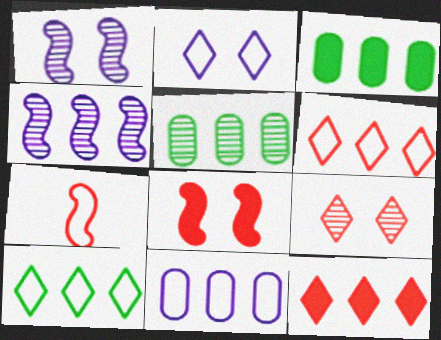[[3, 4, 6]]